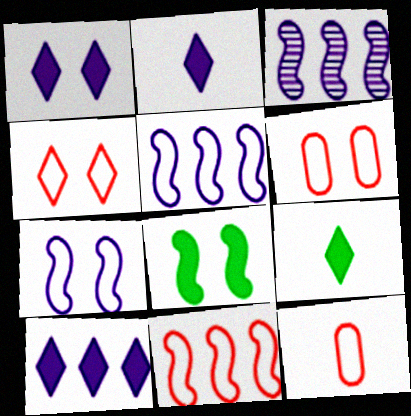[[1, 2, 10], 
[3, 6, 9], 
[4, 11, 12]]